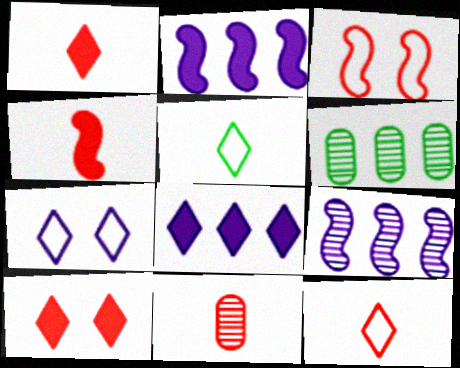[[4, 6, 7], 
[4, 11, 12]]